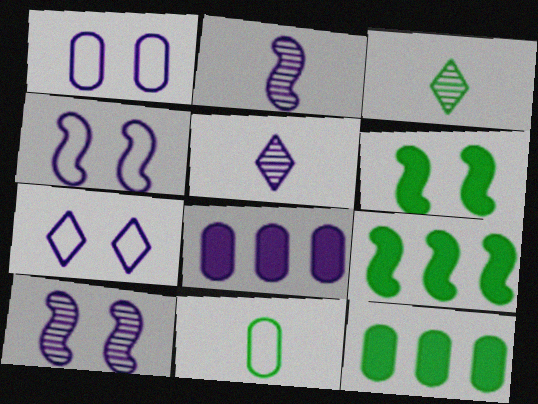[[1, 4, 7], 
[2, 7, 8], 
[4, 5, 8]]